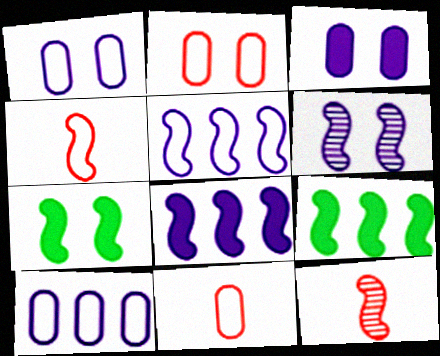[[4, 6, 9], 
[5, 7, 12]]